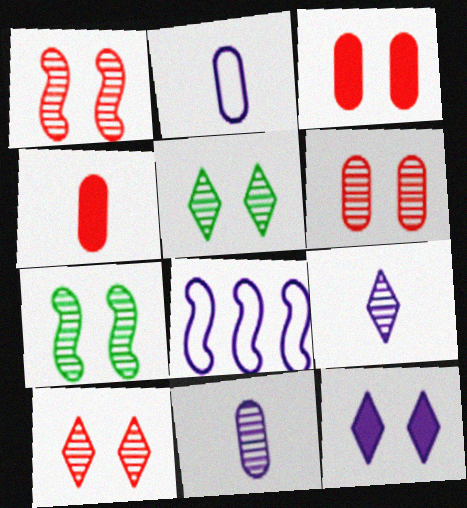[[1, 6, 10], 
[4, 5, 8], 
[8, 11, 12]]